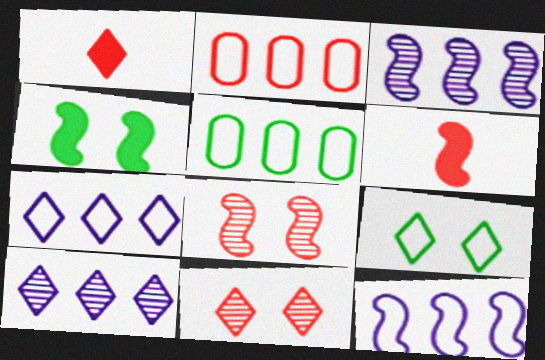[[1, 2, 8], 
[1, 9, 10], 
[2, 6, 11]]